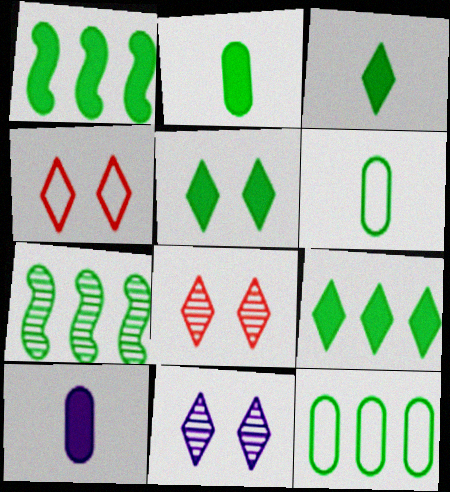[[1, 2, 5], 
[3, 5, 9], 
[4, 5, 11], 
[4, 7, 10], 
[5, 6, 7], 
[7, 9, 12]]